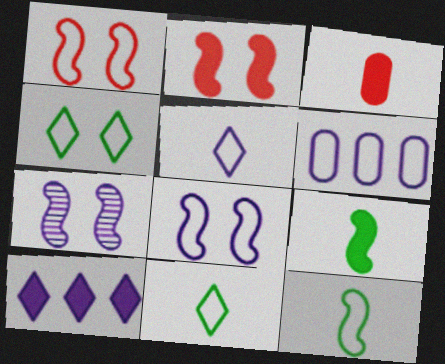[[1, 6, 11], 
[5, 6, 8]]